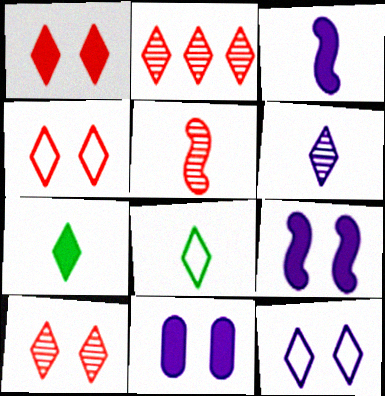[[1, 4, 10], 
[2, 7, 12]]